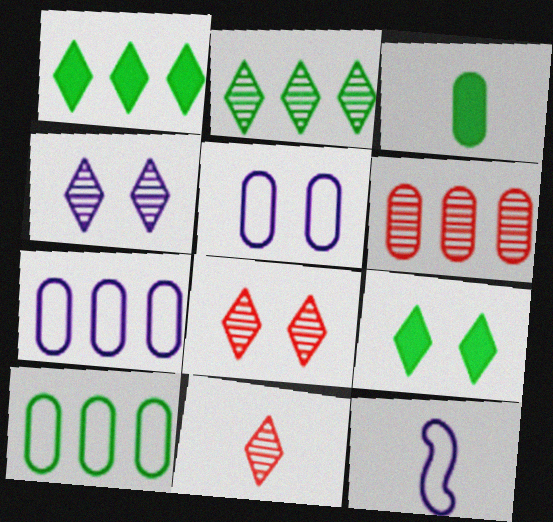[[2, 4, 11], 
[3, 5, 6], 
[3, 11, 12], 
[6, 9, 12]]